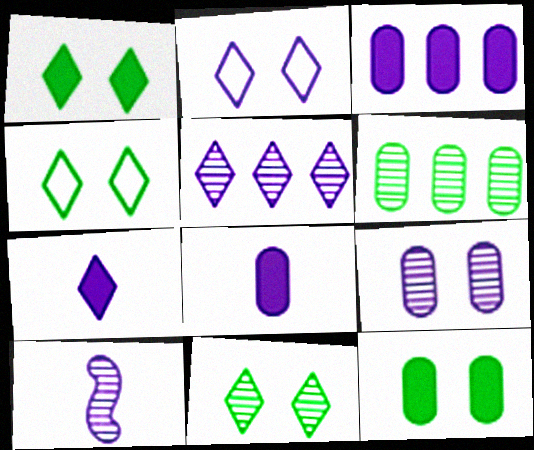[[1, 4, 11], 
[2, 3, 10], 
[2, 5, 7], 
[5, 9, 10]]